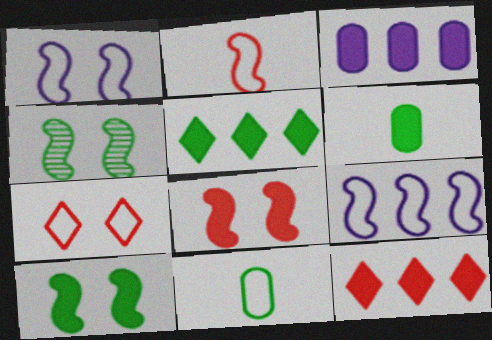[[1, 4, 8], 
[4, 5, 11], 
[5, 6, 10], 
[7, 9, 11]]